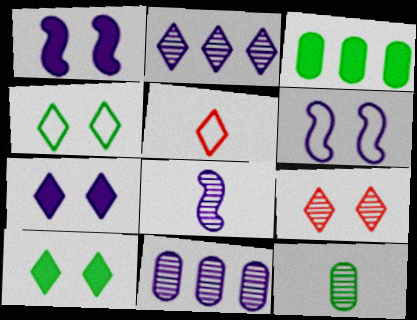[[2, 5, 10], 
[4, 7, 9]]